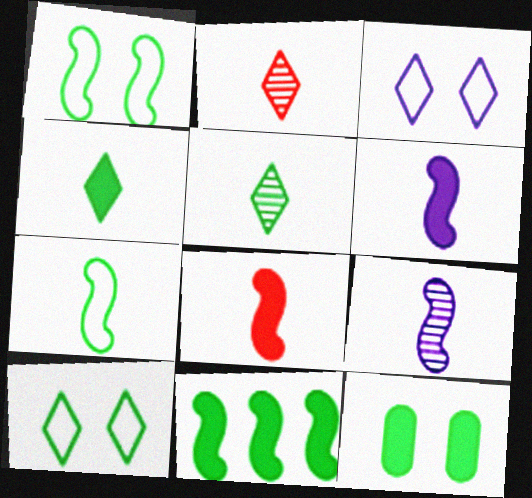[[4, 11, 12], 
[7, 8, 9]]